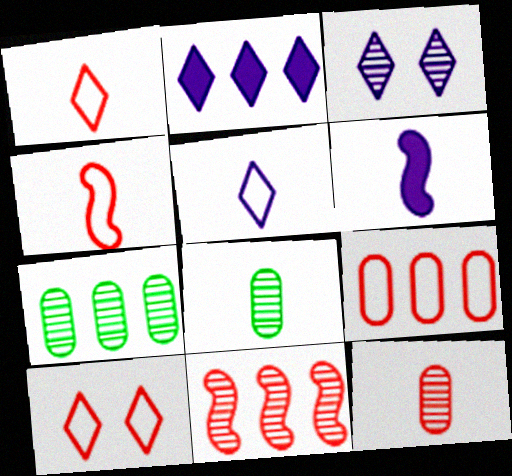[[1, 6, 8], 
[2, 3, 5], 
[3, 8, 11], 
[4, 9, 10], 
[6, 7, 10]]